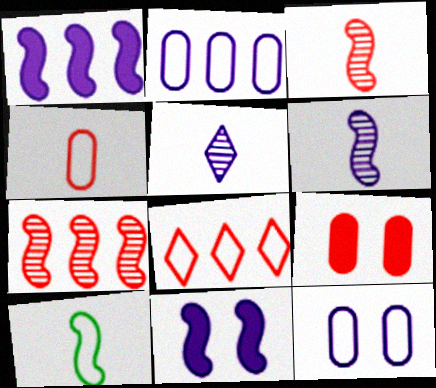[[1, 5, 12], 
[2, 5, 11], 
[3, 8, 9], 
[7, 10, 11], 
[8, 10, 12]]